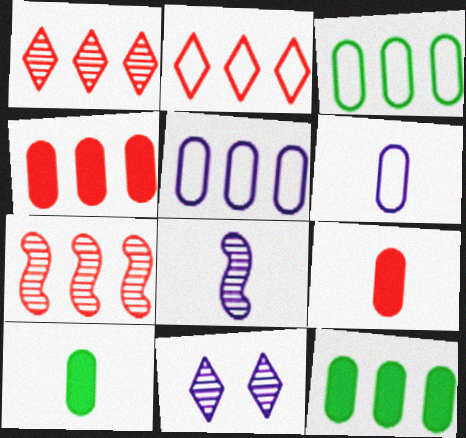[[2, 4, 7]]